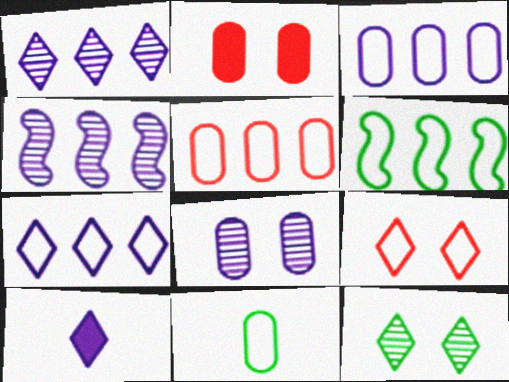[[5, 6, 7]]